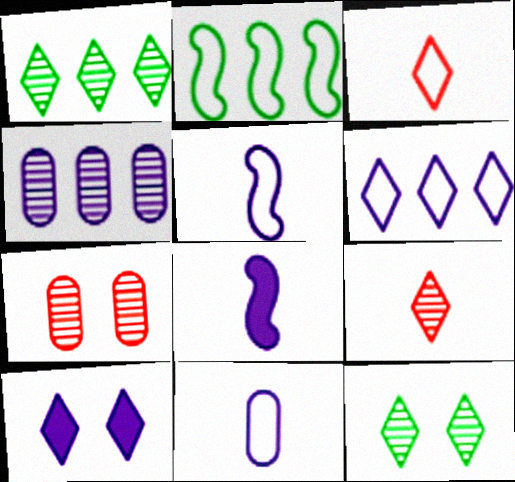[[1, 3, 10], 
[4, 5, 10]]